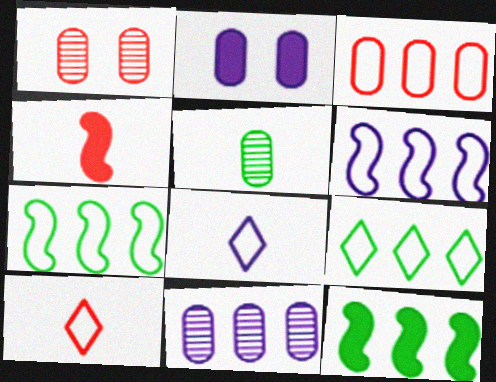[[1, 5, 11], 
[1, 8, 12], 
[2, 3, 5], 
[3, 6, 9], 
[4, 5, 8]]